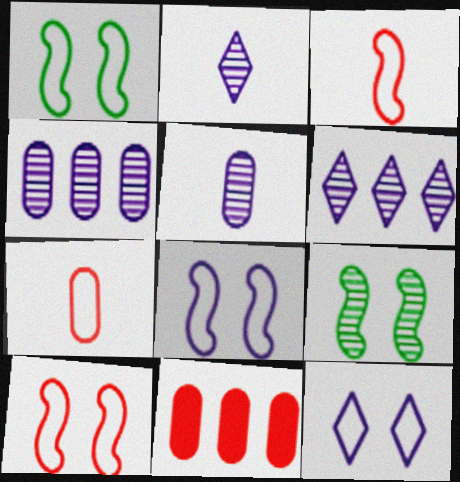[[1, 2, 11], 
[1, 8, 10]]